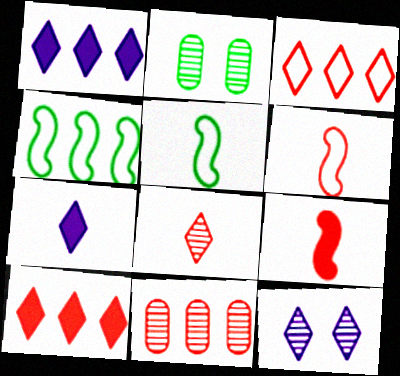[[1, 2, 6], 
[1, 4, 11]]